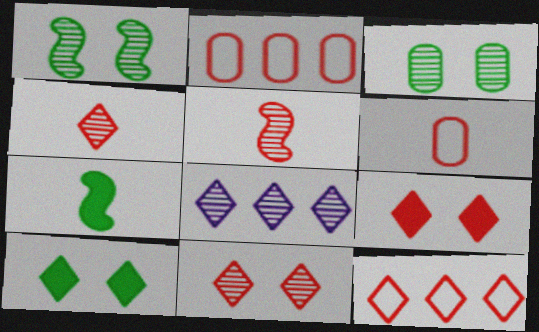[[2, 5, 9], 
[3, 5, 8], 
[4, 9, 12]]